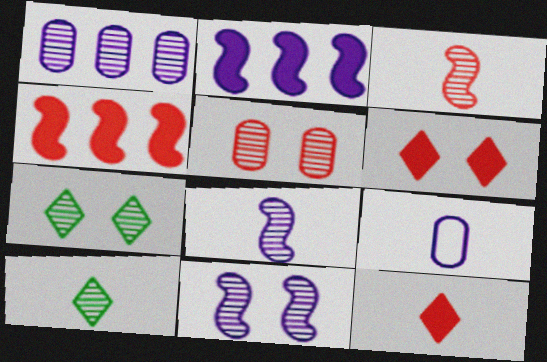[[1, 3, 7], 
[4, 7, 9], 
[5, 7, 11]]